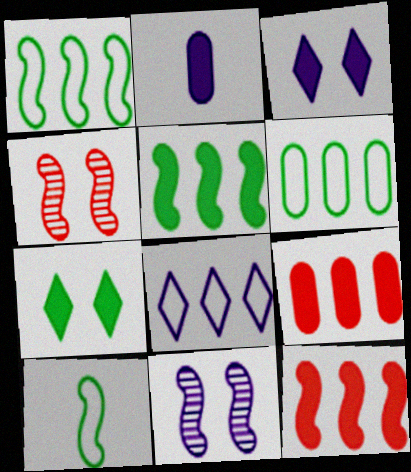[[2, 7, 12], 
[2, 8, 11], 
[10, 11, 12]]